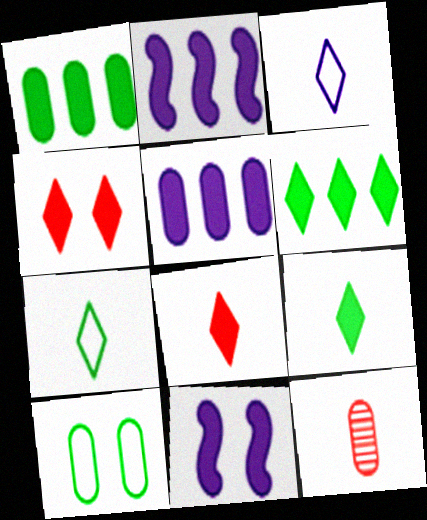[[1, 8, 11], 
[5, 10, 12]]